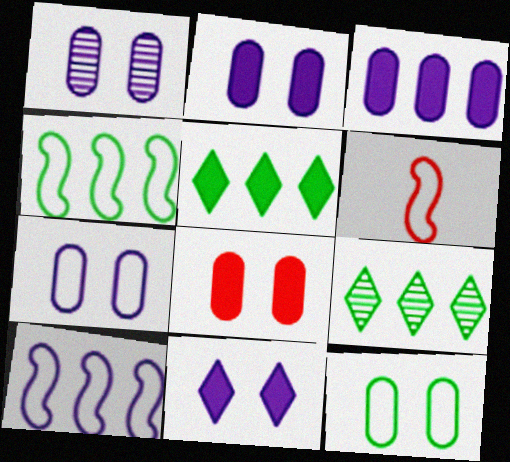[[1, 2, 7], 
[1, 5, 6], 
[1, 8, 12], 
[2, 6, 9]]